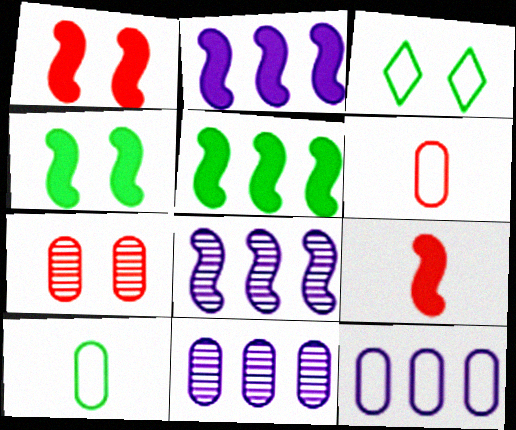[[2, 4, 9], 
[3, 9, 11]]